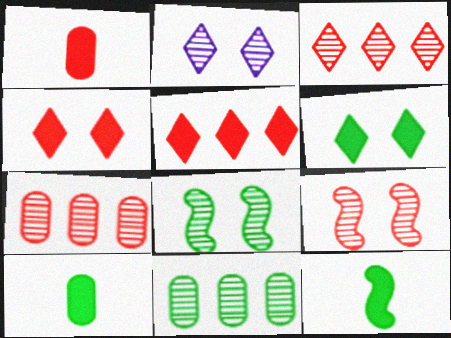[]